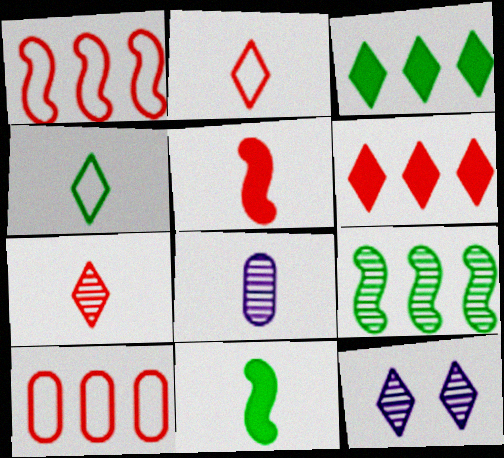[[2, 3, 12], 
[2, 8, 11], 
[4, 5, 8], 
[4, 6, 12], 
[10, 11, 12]]